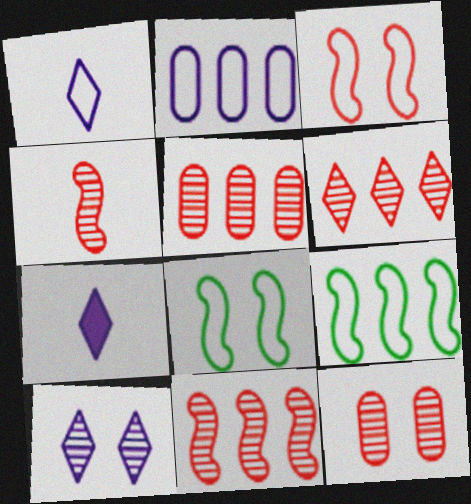[[4, 6, 12], 
[5, 6, 11], 
[5, 7, 8], 
[7, 9, 12]]